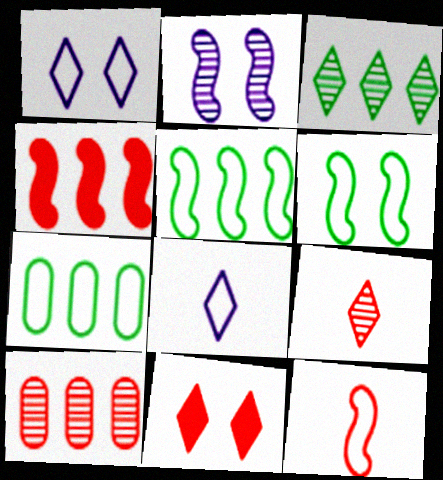[[1, 7, 12], 
[3, 8, 11], 
[10, 11, 12]]